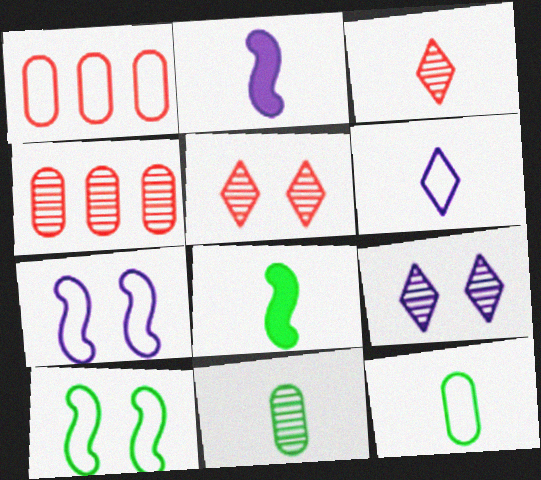[[1, 6, 10], 
[1, 8, 9], 
[2, 3, 12]]